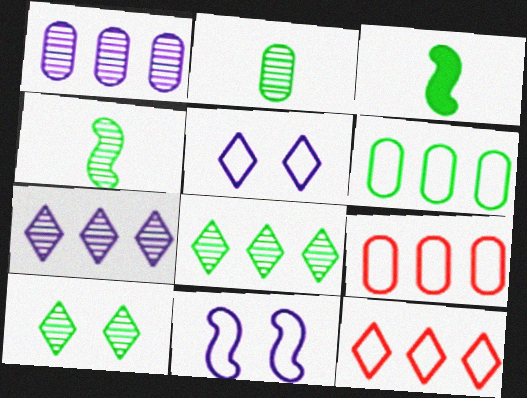[[3, 6, 10]]